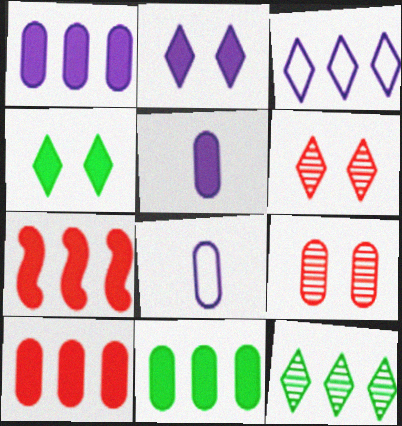[[1, 10, 11], 
[4, 5, 7], 
[8, 9, 11]]